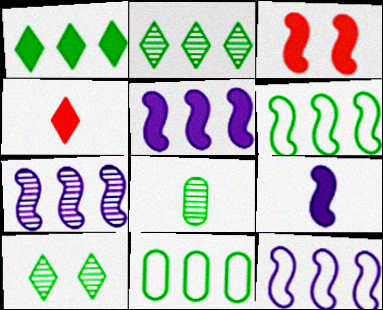[[5, 7, 12]]